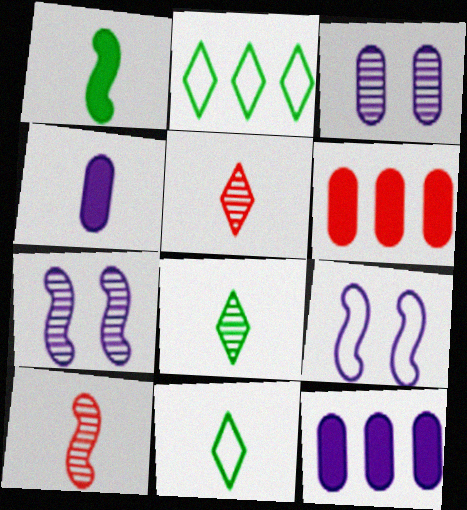[[4, 10, 11], 
[6, 7, 11], 
[6, 8, 9]]